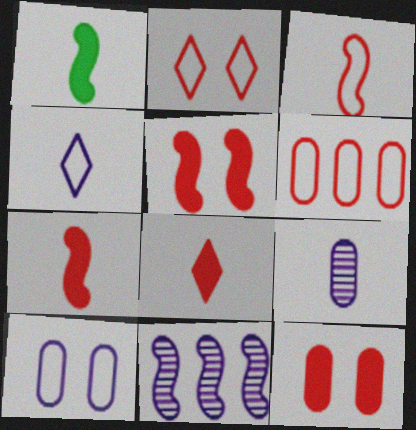[[2, 3, 6]]